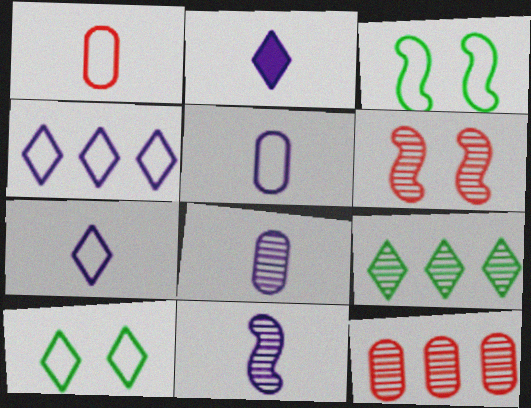[[1, 3, 4], 
[2, 3, 12], 
[2, 5, 11], 
[6, 8, 9]]